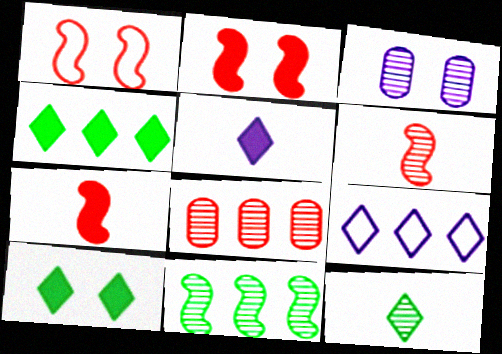[[1, 3, 10]]